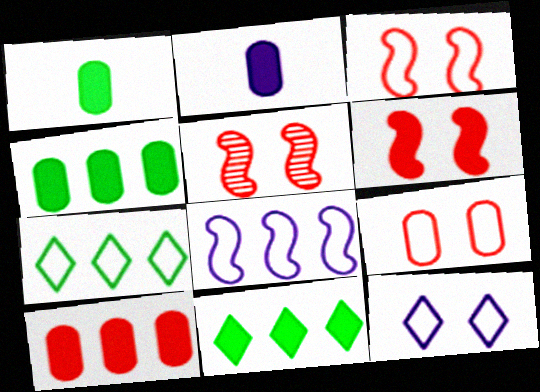[[2, 5, 7], 
[2, 6, 11], 
[3, 5, 6]]